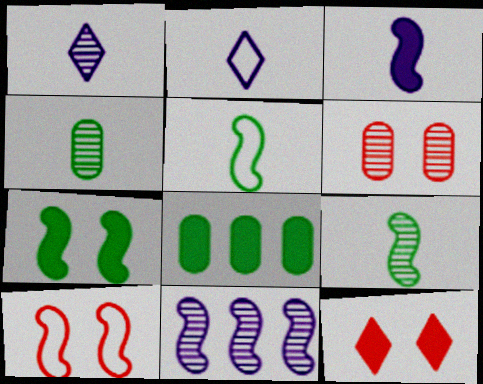[[1, 8, 10], 
[3, 8, 12], 
[6, 10, 12]]